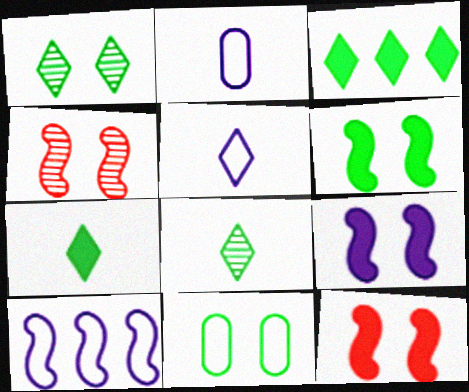[[1, 6, 11], 
[2, 3, 4], 
[6, 9, 12]]